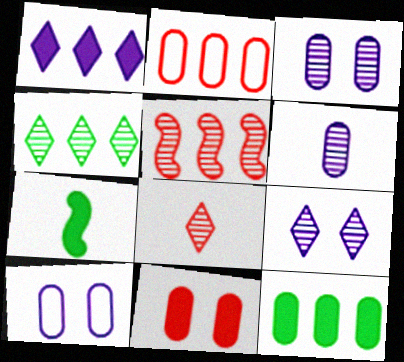[[1, 7, 11], 
[2, 7, 9], 
[4, 8, 9]]